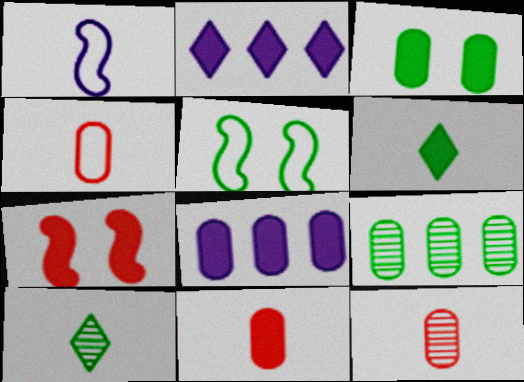[[1, 6, 12], 
[1, 10, 11], 
[2, 5, 12], 
[3, 8, 11], 
[4, 11, 12], 
[5, 6, 9], 
[6, 7, 8]]